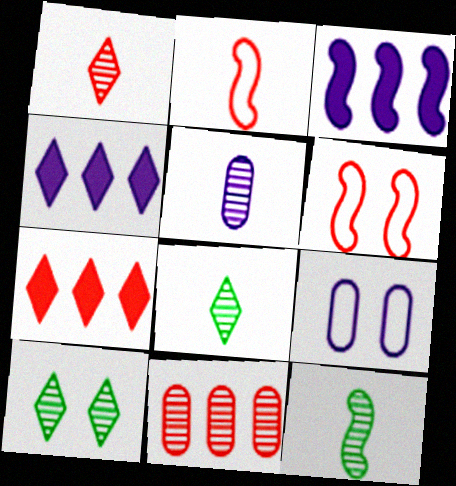[[1, 5, 12], 
[3, 6, 12], 
[7, 9, 12]]